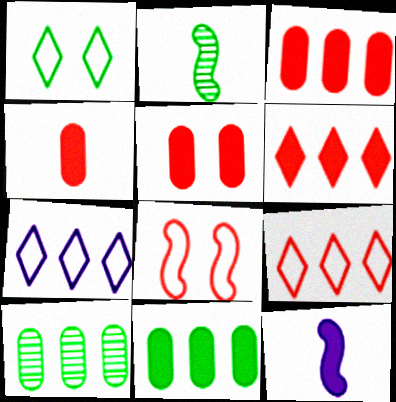[[1, 2, 11], 
[2, 5, 7], 
[3, 4, 5]]